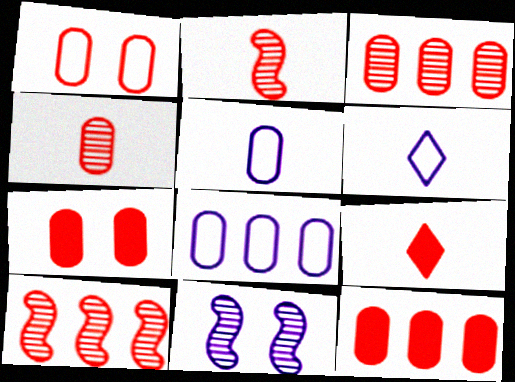[[1, 4, 12], 
[1, 9, 10]]